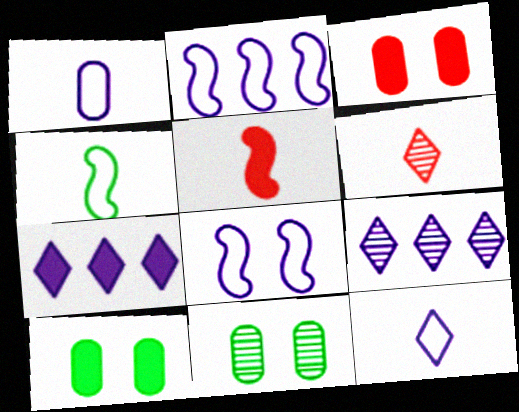[[2, 6, 10], 
[3, 4, 9], 
[5, 7, 10]]